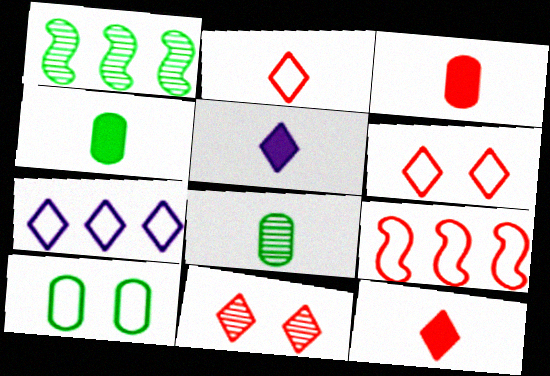[[3, 9, 11]]